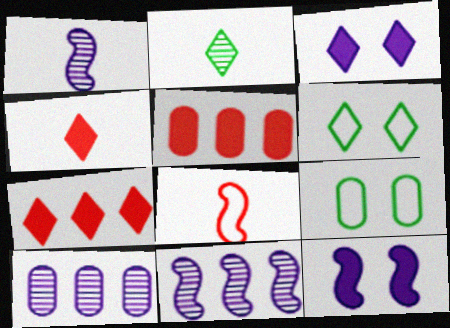[[1, 5, 6], 
[1, 7, 9], 
[4, 9, 11]]